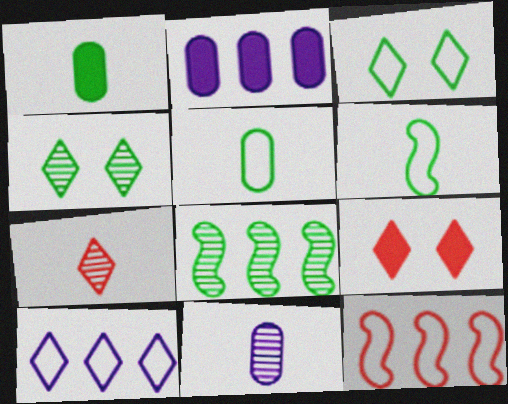[[1, 3, 8]]